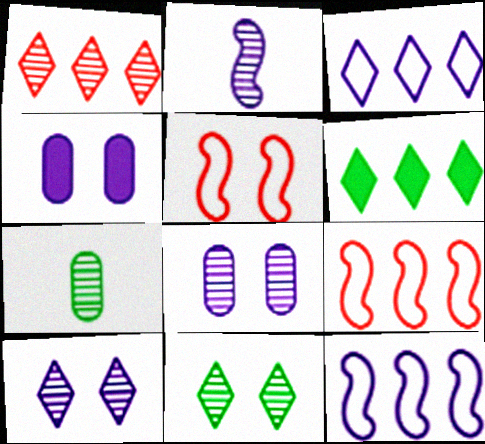[[1, 3, 6], 
[2, 3, 4], 
[4, 5, 11]]